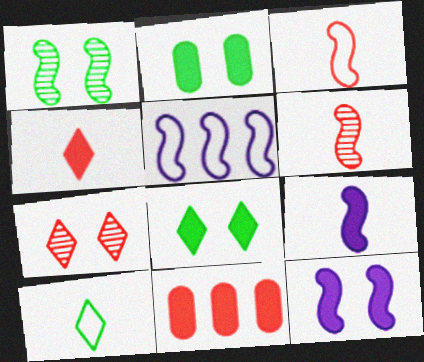[[3, 7, 11], 
[8, 9, 11]]